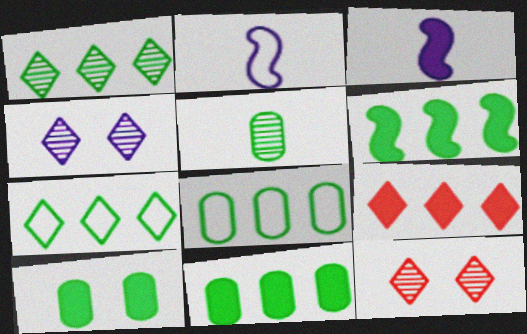[[1, 6, 8], 
[2, 11, 12], 
[3, 8, 12], 
[3, 9, 10], 
[5, 8, 10]]